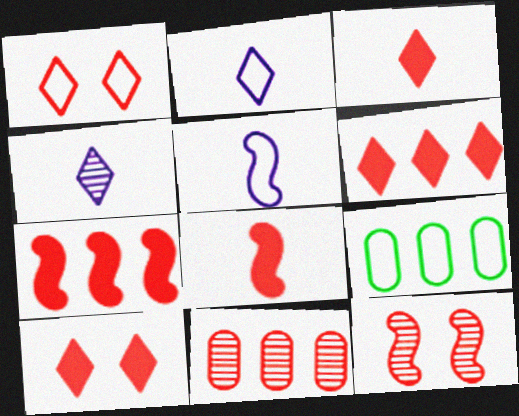[[1, 5, 9], 
[1, 8, 11], 
[3, 6, 10]]